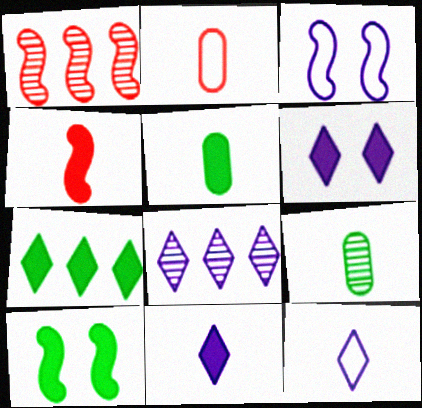[[2, 8, 10], 
[4, 5, 11], 
[4, 9, 12], 
[5, 7, 10], 
[6, 8, 12]]